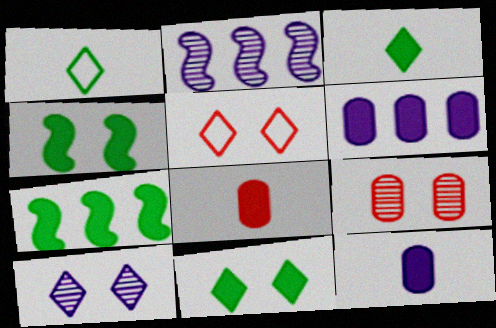[[5, 10, 11]]